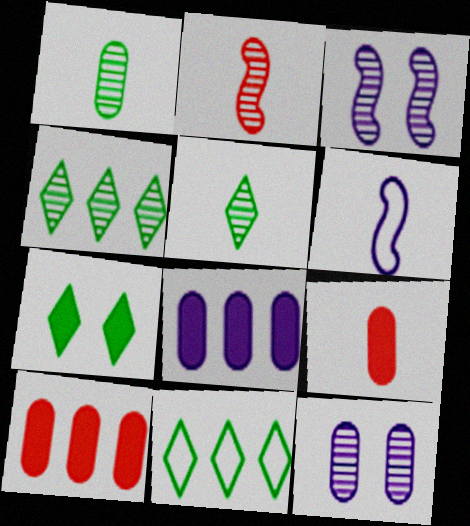[[2, 4, 12], 
[3, 9, 11], 
[5, 6, 9], 
[5, 7, 11]]